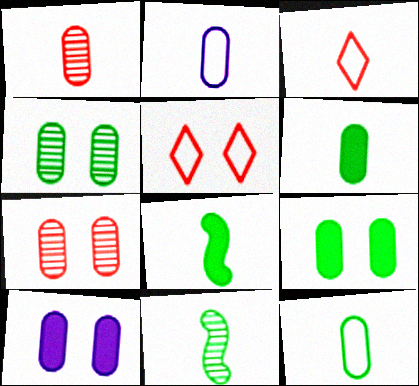[[1, 2, 6]]